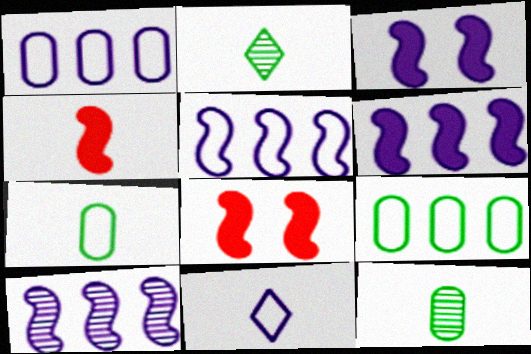[[1, 2, 8], 
[4, 11, 12], 
[5, 6, 10]]